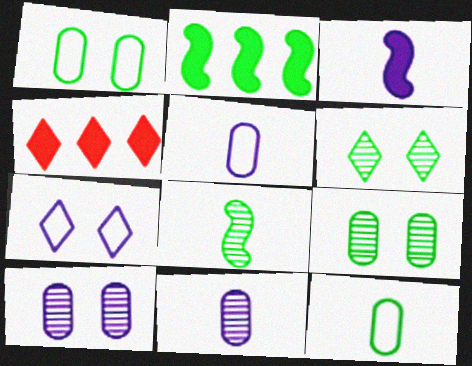[[2, 6, 12]]